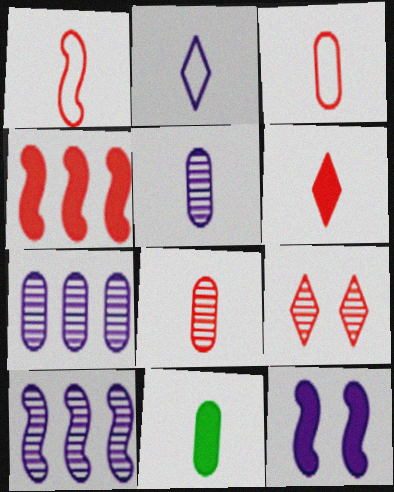[[1, 6, 8], 
[2, 7, 12], 
[3, 4, 9], 
[3, 5, 11]]